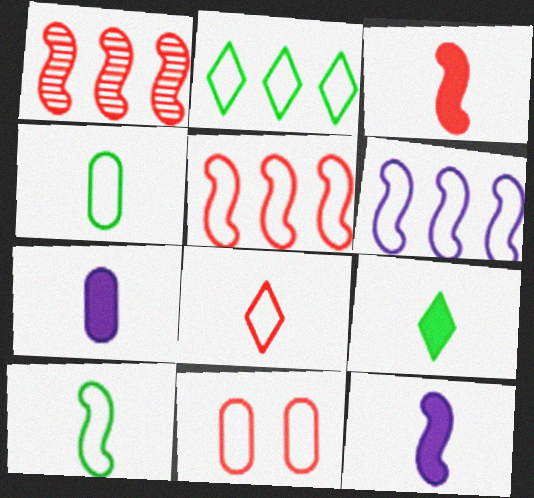[[3, 7, 9], 
[5, 8, 11]]